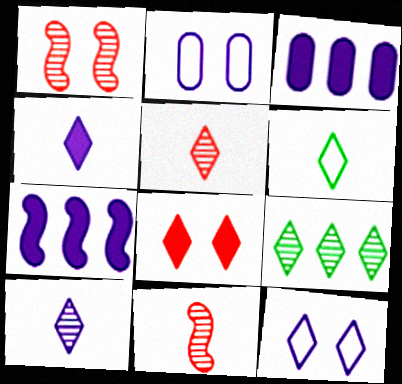[[1, 3, 6], 
[2, 7, 10], 
[4, 5, 6]]